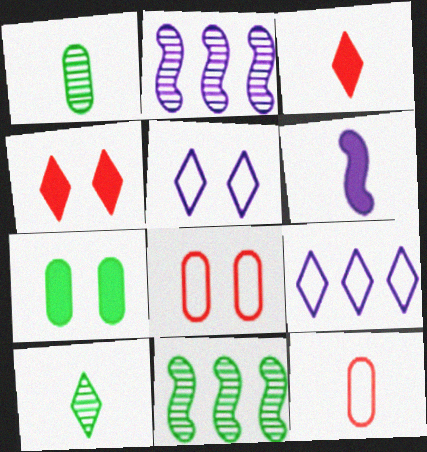[[4, 9, 10], 
[6, 10, 12]]